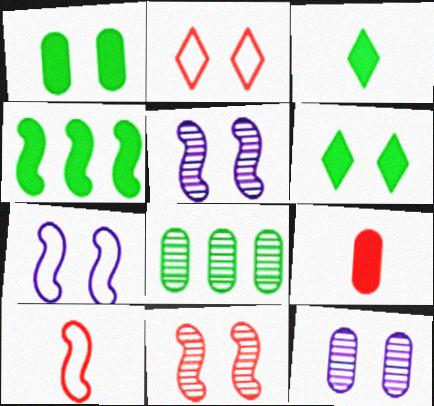[[1, 2, 5], 
[1, 3, 4], 
[4, 5, 10]]